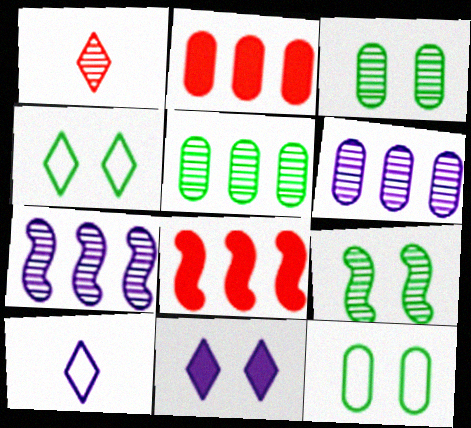[[1, 3, 7], 
[1, 6, 9], 
[2, 9, 10], 
[3, 8, 10]]